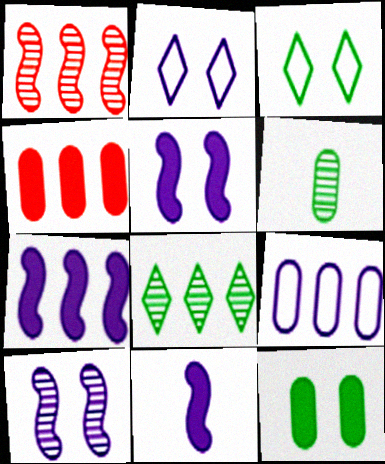[[5, 7, 11]]